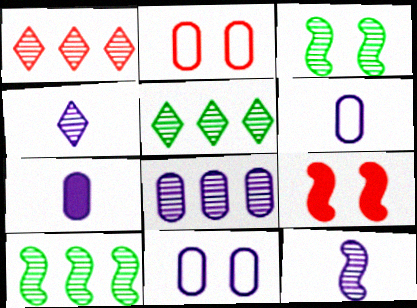[[1, 8, 10], 
[5, 6, 9], 
[7, 8, 11]]